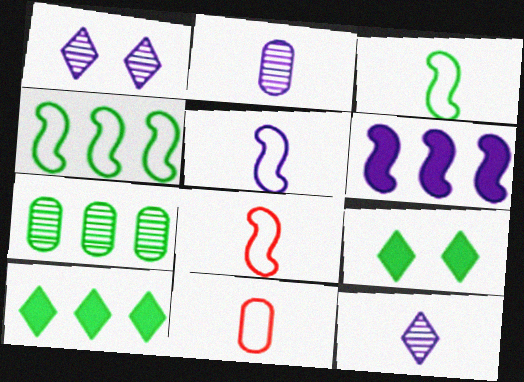[[3, 5, 8], 
[3, 7, 9], 
[4, 7, 10]]